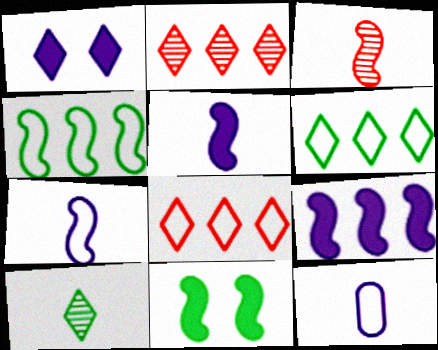[[1, 8, 10], 
[2, 11, 12]]